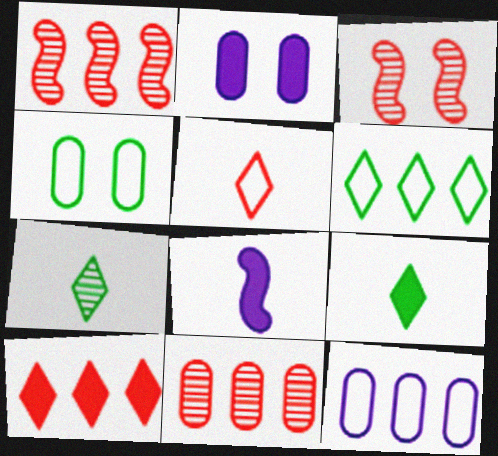[[3, 9, 12]]